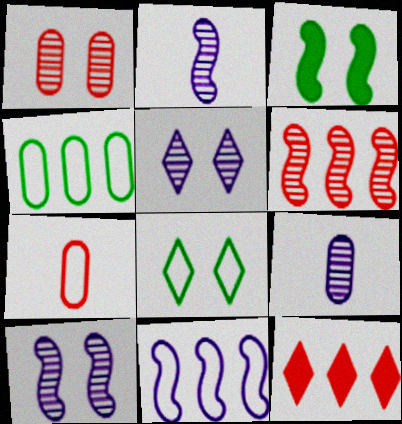[[7, 8, 11]]